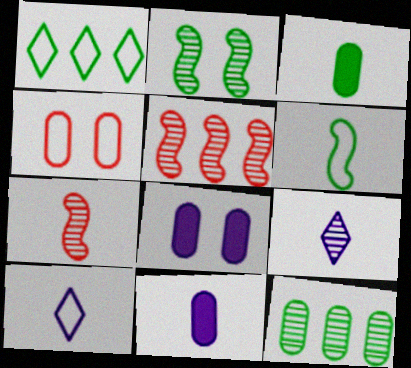[[1, 2, 3], 
[1, 7, 8], 
[3, 7, 10], 
[4, 11, 12]]